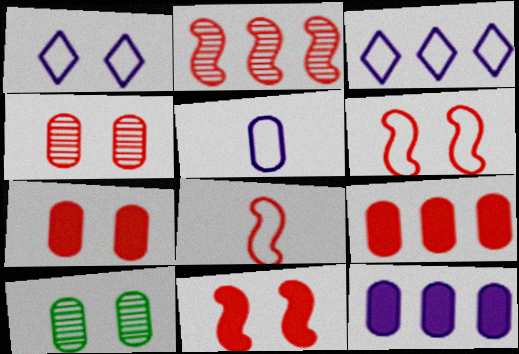[[1, 10, 11], 
[2, 8, 11], 
[5, 9, 10]]